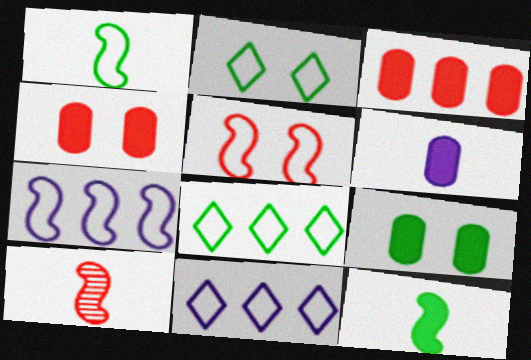[[1, 5, 7], 
[3, 6, 9], 
[9, 10, 11]]